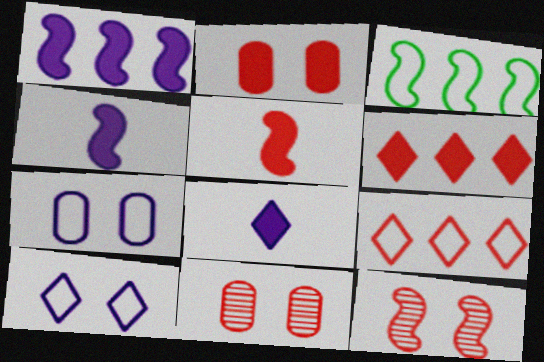[[2, 5, 6], 
[3, 4, 12], 
[3, 8, 11], 
[5, 9, 11]]